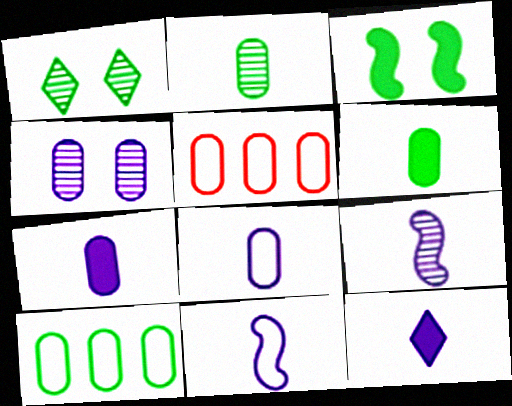[[4, 5, 6], 
[8, 9, 12]]